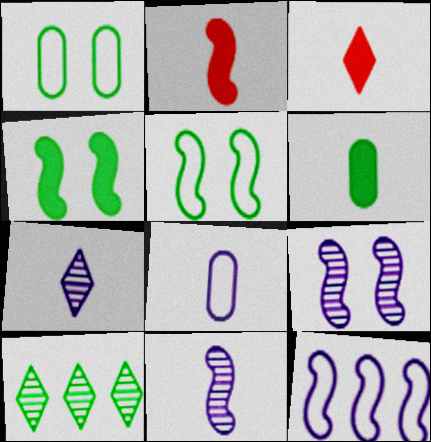[[5, 6, 10]]